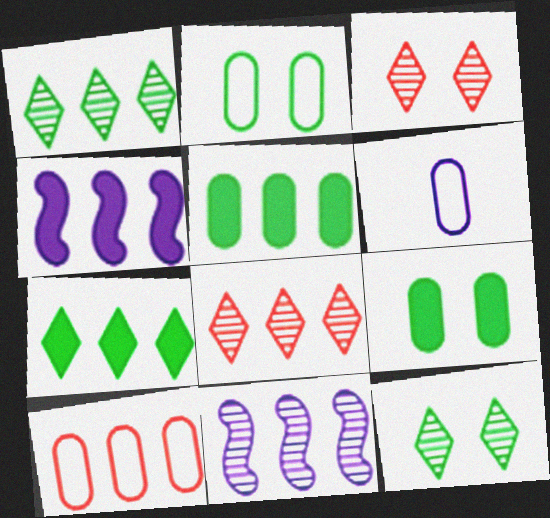[[1, 4, 10], 
[2, 6, 10], 
[7, 10, 11]]